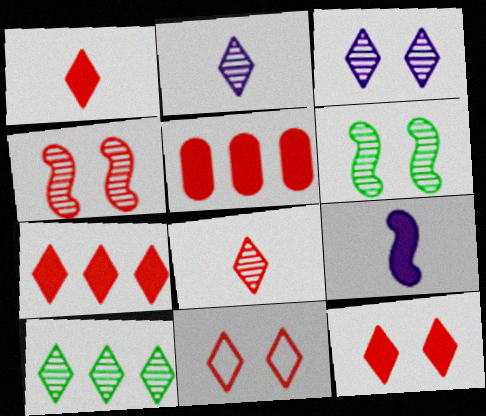[[1, 7, 12], 
[3, 8, 10], 
[7, 8, 11]]